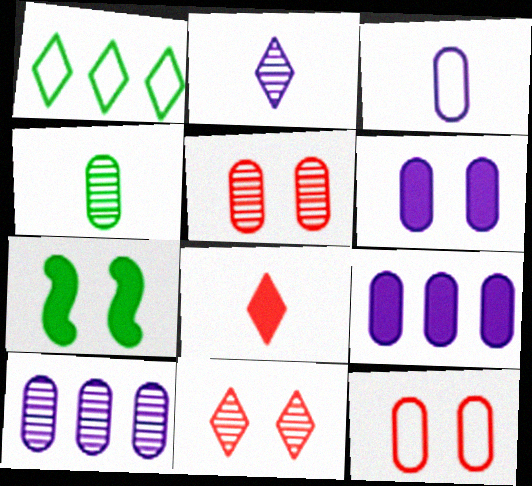[[1, 4, 7], 
[3, 6, 10], 
[4, 5, 10], 
[4, 9, 12], 
[7, 8, 9]]